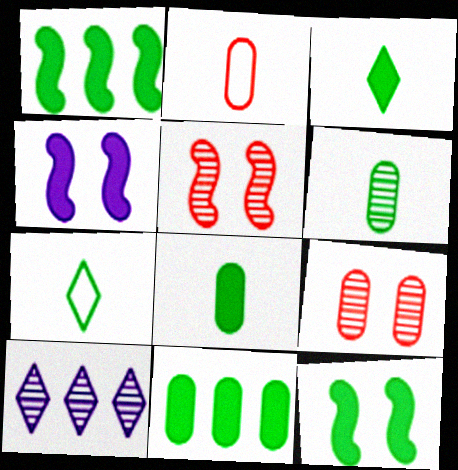[[2, 10, 12], 
[3, 11, 12], 
[5, 6, 10]]